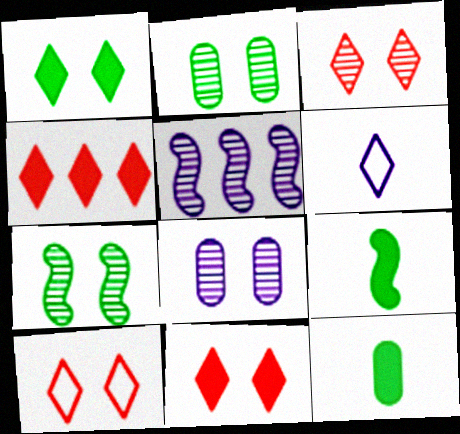[[3, 7, 8], 
[3, 10, 11], 
[5, 10, 12]]